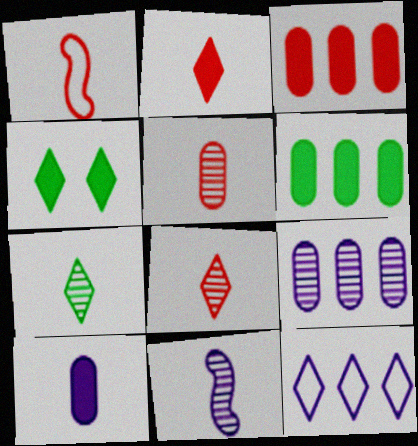[[1, 2, 5], 
[1, 4, 9], 
[1, 7, 10], 
[4, 8, 12], 
[5, 7, 11]]